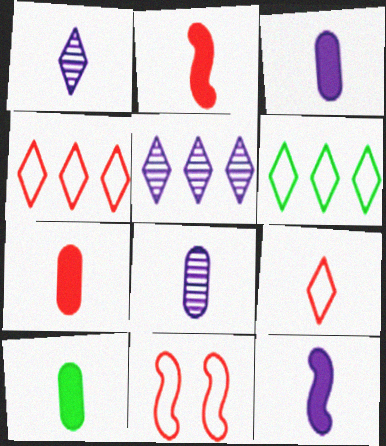[[3, 7, 10], 
[5, 10, 11]]